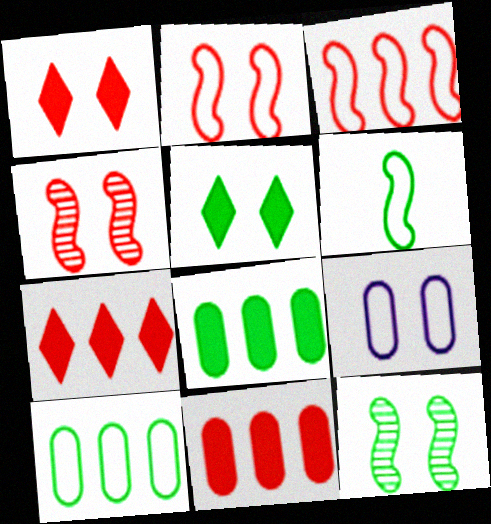[[1, 9, 12], 
[4, 5, 9]]